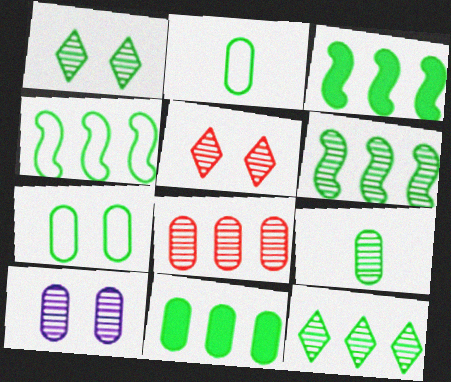[[1, 2, 3], 
[1, 6, 9], 
[3, 4, 6], 
[4, 11, 12], 
[7, 9, 11], 
[8, 9, 10]]